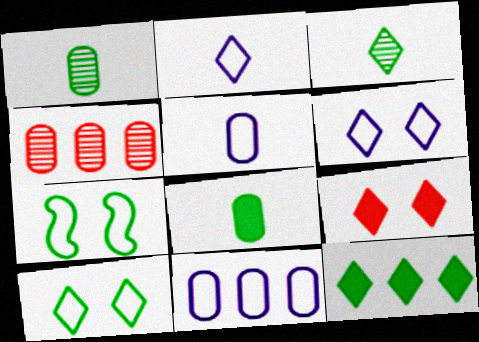[[1, 7, 12], 
[3, 10, 12]]